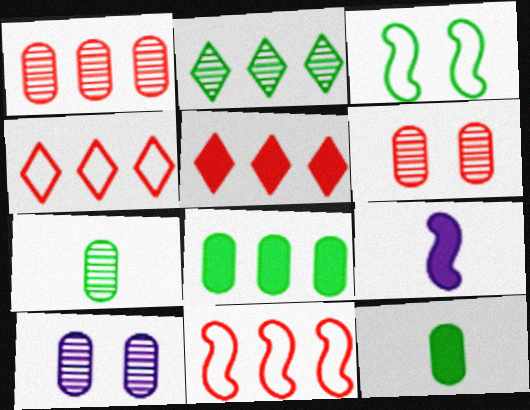[[1, 5, 11], 
[1, 7, 10], 
[2, 3, 12]]